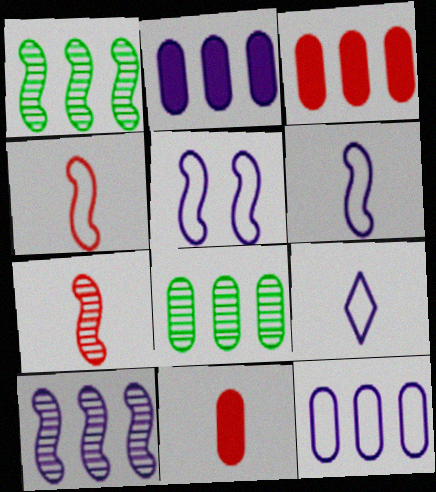[[3, 8, 12], 
[5, 9, 12]]